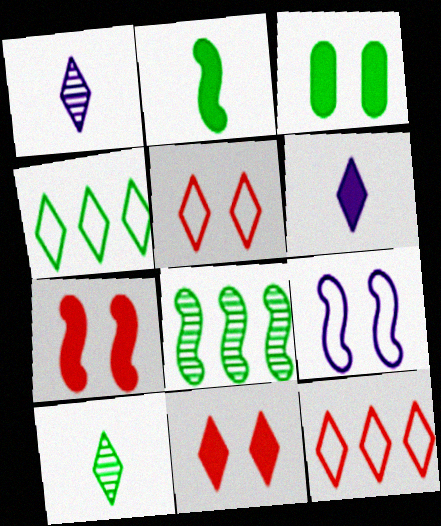[[1, 4, 11]]